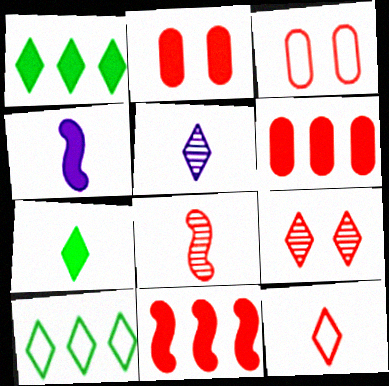[[1, 2, 4], 
[5, 7, 12]]